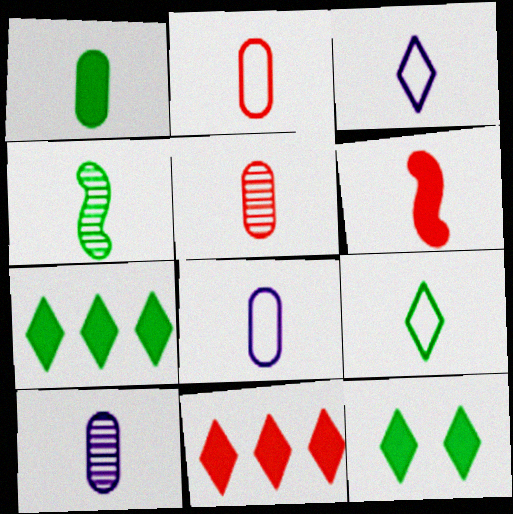[[1, 2, 10], 
[1, 4, 9], 
[1, 5, 8], 
[6, 9, 10]]